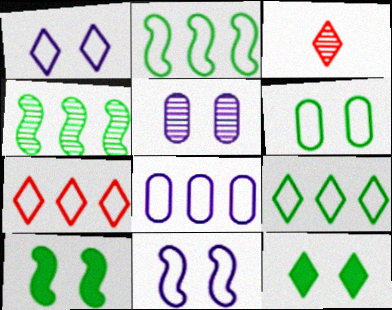[[2, 7, 8], 
[3, 4, 5], 
[3, 8, 10]]